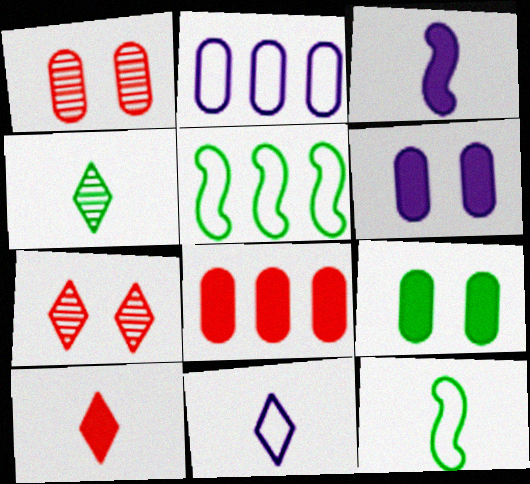[[4, 5, 9], 
[4, 10, 11]]